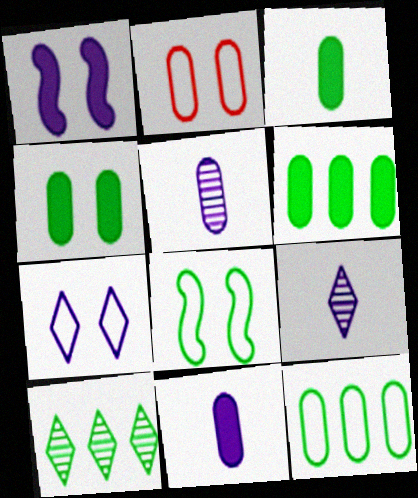[[2, 5, 6], 
[2, 7, 8], 
[3, 4, 6], 
[3, 8, 10]]